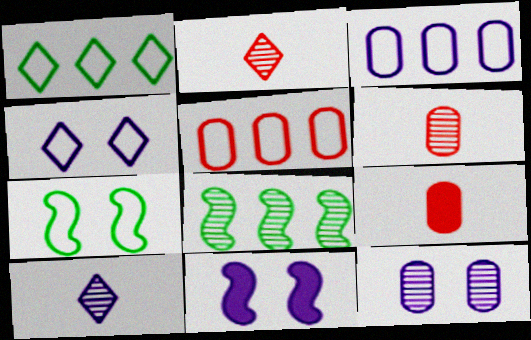[[1, 6, 11], 
[2, 8, 12], 
[3, 10, 11], 
[4, 8, 9], 
[4, 11, 12]]